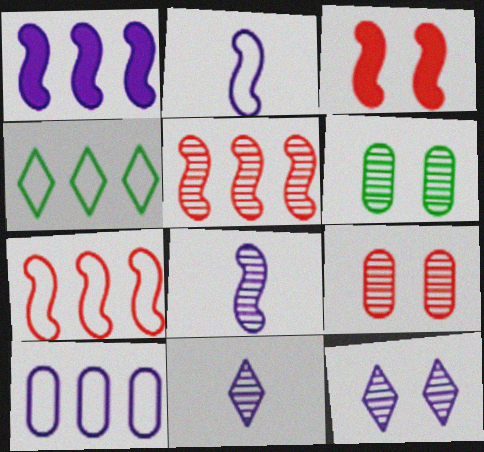[[4, 7, 10], 
[5, 6, 11]]